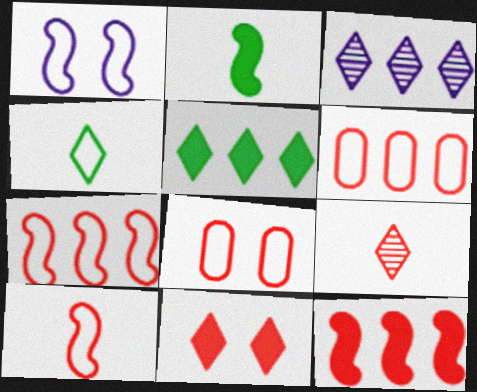[[1, 4, 6], 
[2, 3, 8], 
[3, 4, 11], 
[8, 9, 12]]